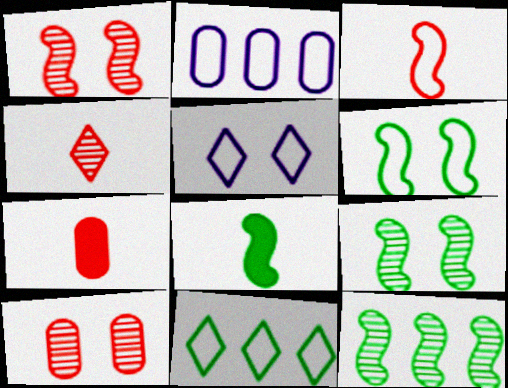[[3, 4, 7], 
[5, 7, 12], 
[6, 8, 12]]